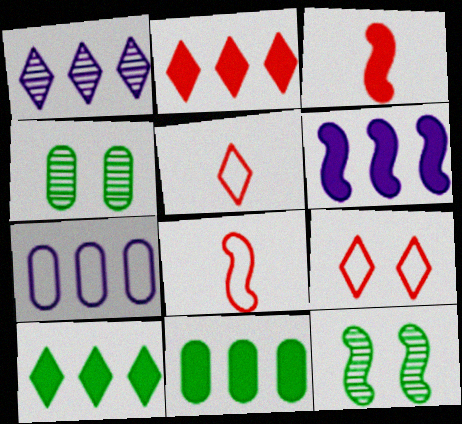[[1, 6, 7], 
[2, 6, 11], 
[4, 5, 6], 
[6, 8, 12]]